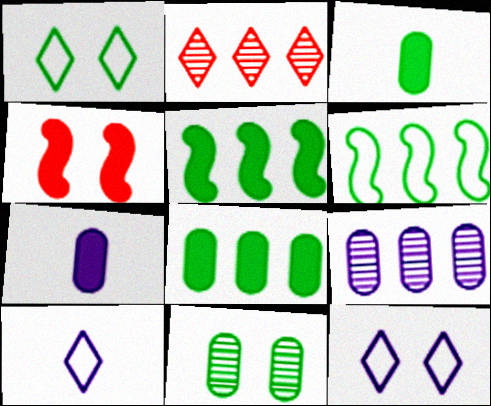[[4, 11, 12]]